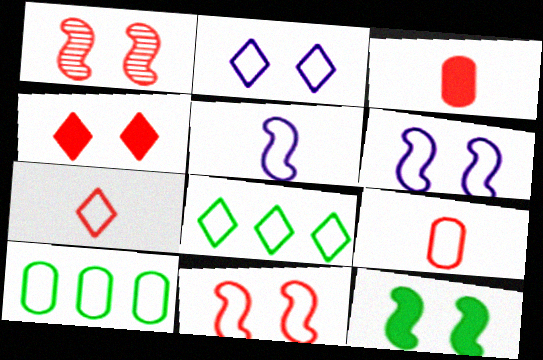[[1, 6, 12], 
[2, 7, 8], 
[6, 7, 10], 
[6, 8, 9]]